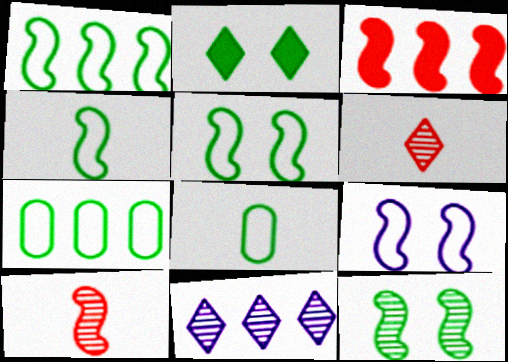[[1, 4, 5], 
[3, 7, 11]]